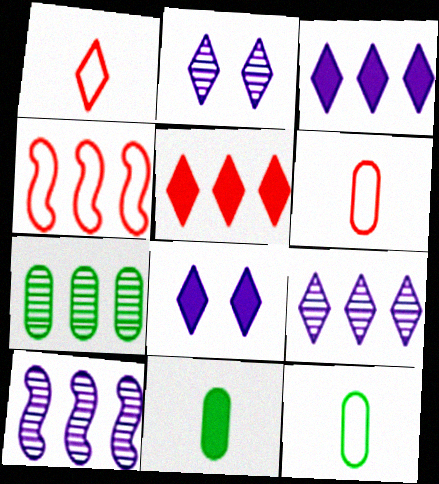[[2, 4, 11], 
[3, 4, 7]]